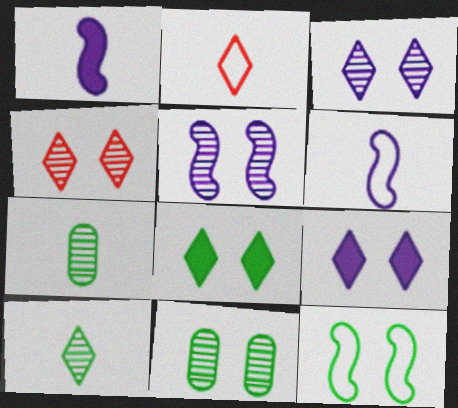[[1, 2, 7], 
[4, 5, 11], 
[8, 11, 12]]